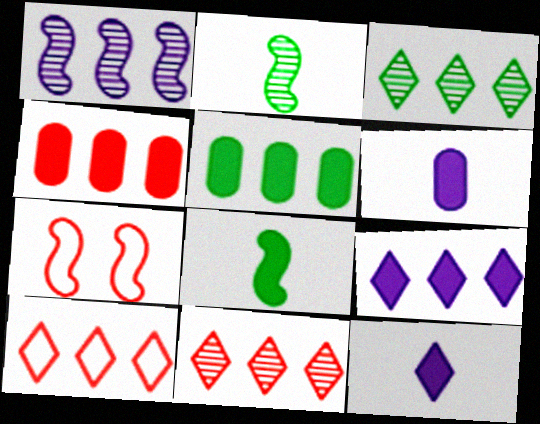[[1, 5, 10], 
[1, 7, 8], 
[3, 6, 7], 
[3, 9, 10]]